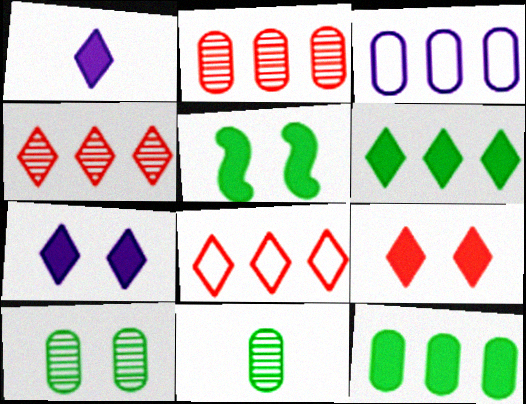[[1, 6, 9], 
[2, 3, 12]]